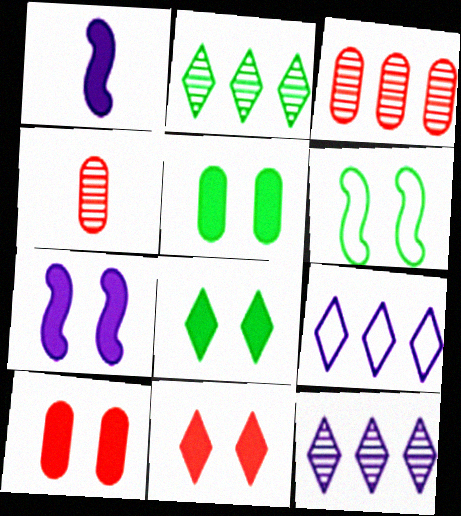[[5, 7, 11], 
[7, 8, 10]]